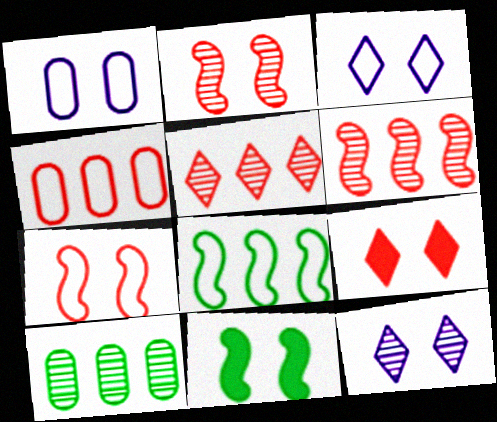[]